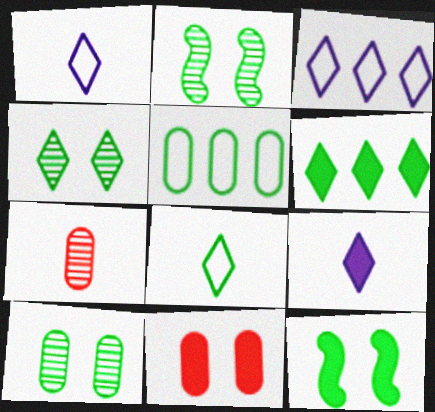[[2, 4, 10], 
[3, 7, 12], 
[4, 6, 8]]